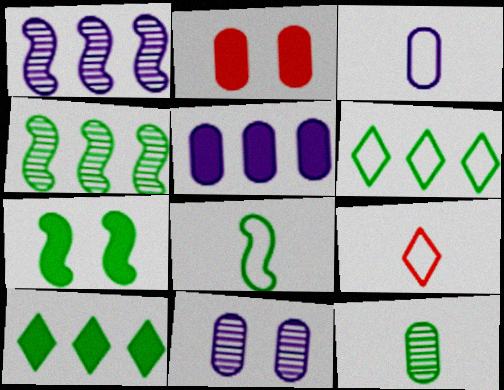[[3, 5, 11], 
[3, 8, 9], 
[4, 7, 8], 
[6, 7, 12]]